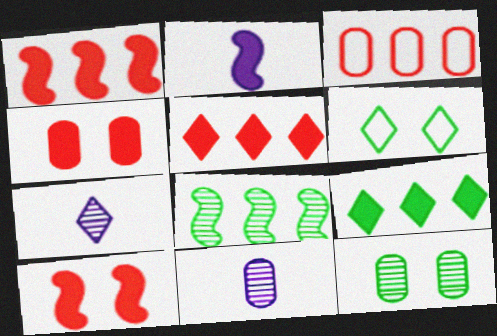[[1, 6, 11], 
[2, 4, 9], 
[5, 6, 7]]